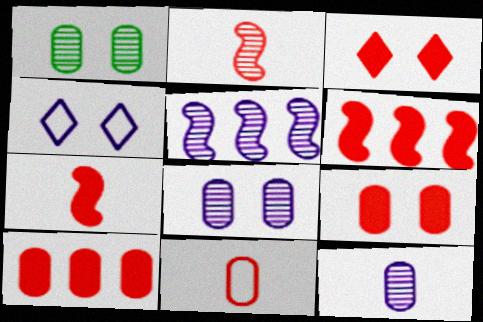[[3, 7, 10]]